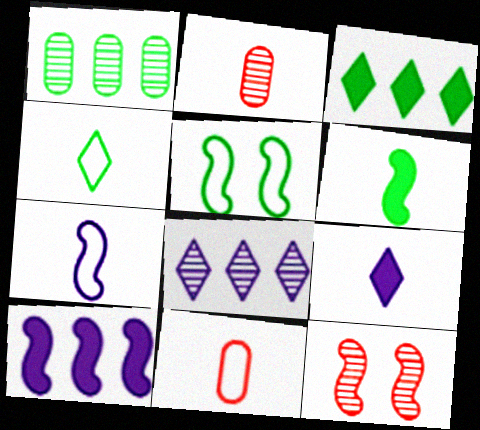[[4, 7, 11]]